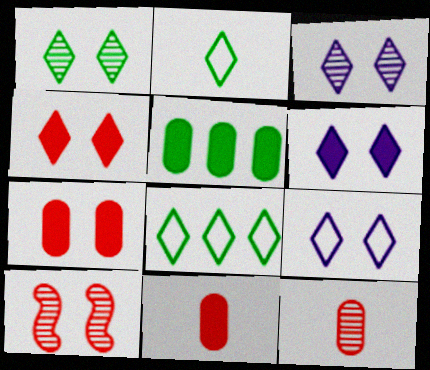[[1, 4, 9], 
[3, 6, 9]]